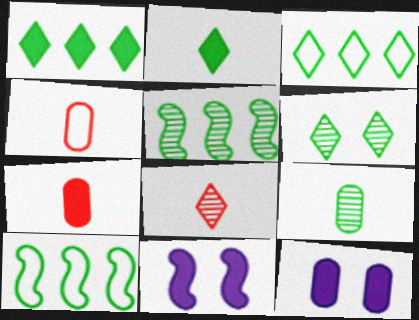[[1, 7, 11], 
[2, 3, 6], 
[5, 6, 9], 
[8, 10, 12]]